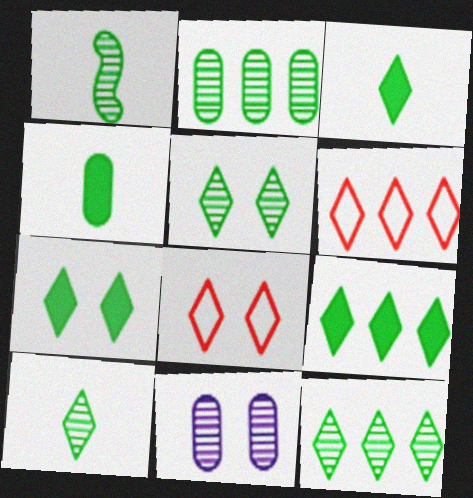[[1, 2, 5], 
[3, 7, 9], 
[5, 10, 12]]